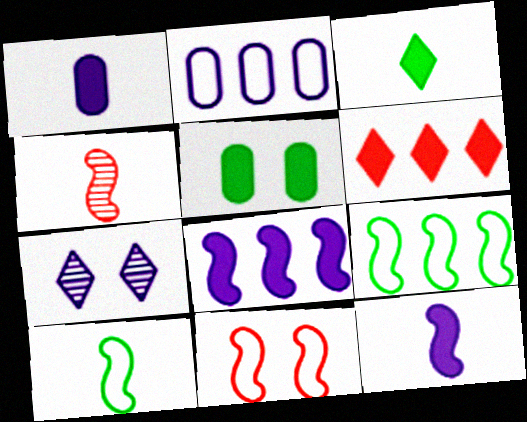[[2, 7, 12], 
[4, 10, 12], 
[5, 6, 12], 
[5, 7, 11]]